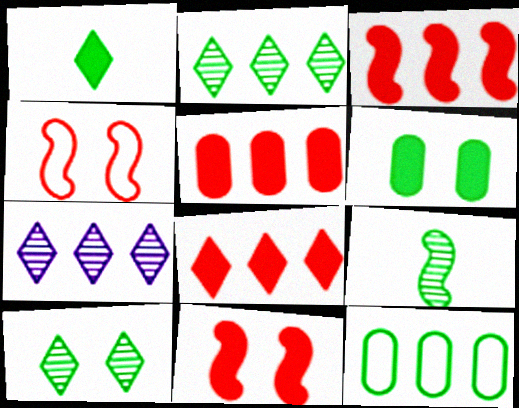[[3, 5, 8], 
[3, 7, 12]]